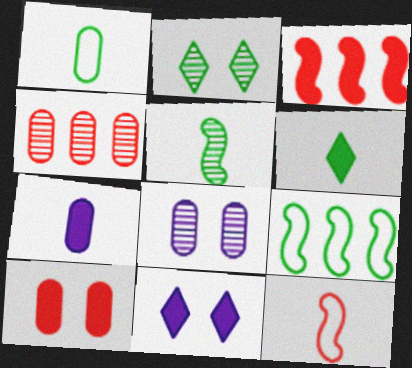[[1, 5, 6]]